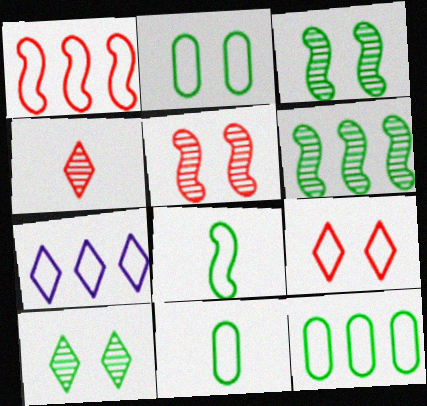[[1, 7, 12], 
[2, 11, 12]]